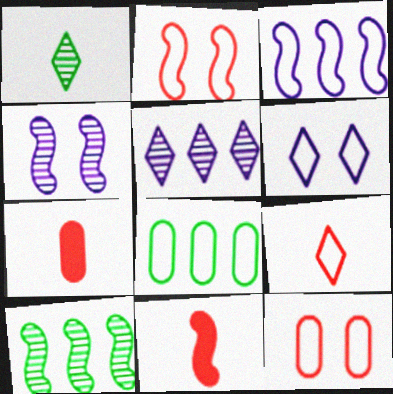[[6, 7, 10]]